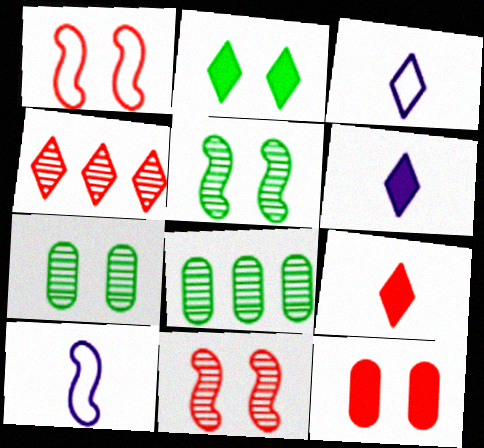[[1, 6, 8], 
[2, 3, 4]]